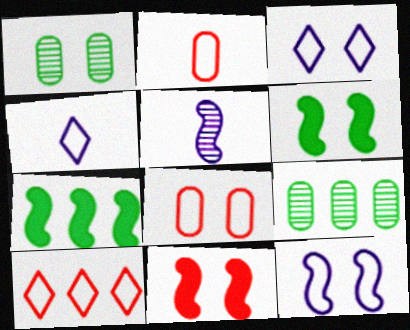[[1, 3, 11], 
[4, 9, 11]]